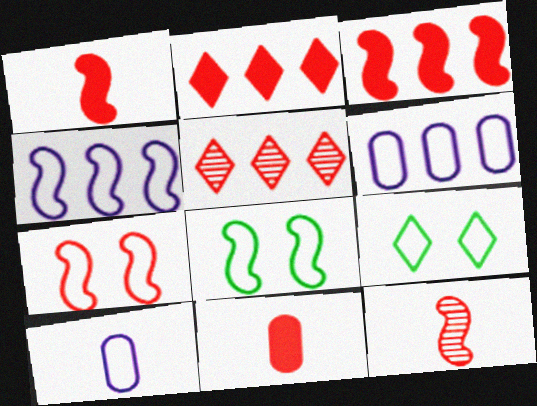[[3, 7, 12], 
[5, 7, 11]]